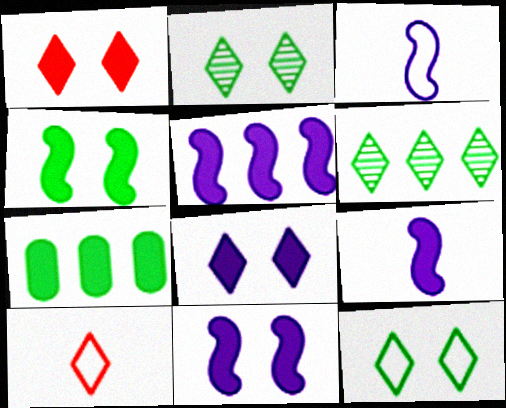[[1, 7, 9], 
[5, 9, 11], 
[6, 8, 10]]